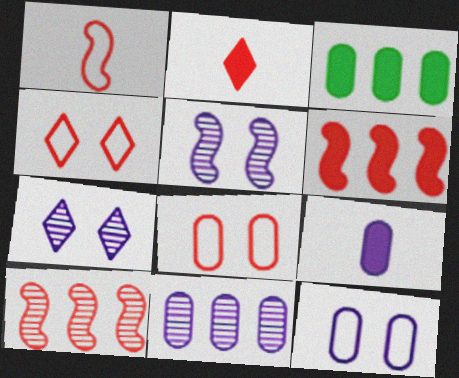[[1, 3, 7], 
[2, 8, 10], 
[9, 11, 12]]